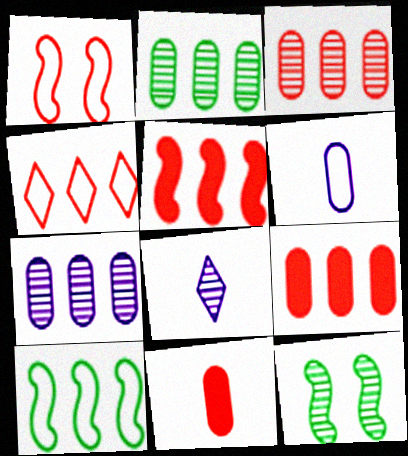[[2, 3, 7], 
[3, 4, 5], 
[3, 8, 12]]